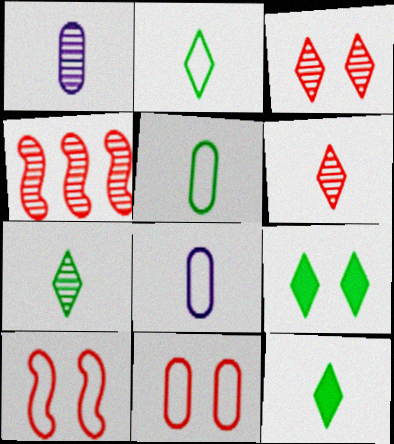[[2, 7, 12], 
[4, 8, 9]]